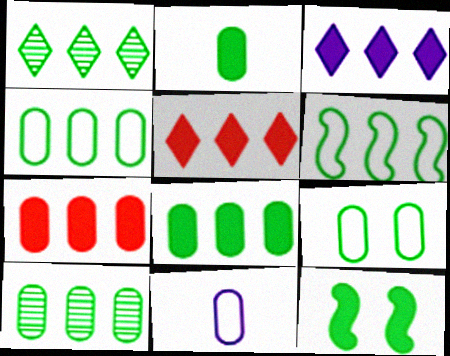[[1, 6, 8], 
[2, 9, 10], 
[4, 8, 10]]